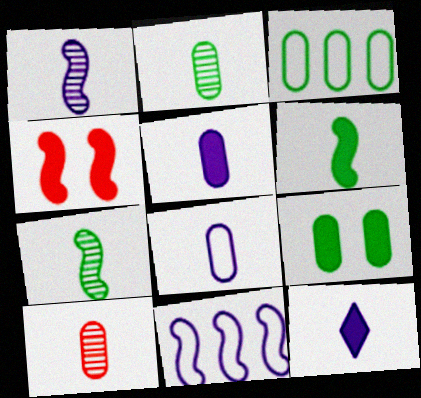[[1, 8, 12], 
[2, 3, 9], 
[4, 7, 11]]